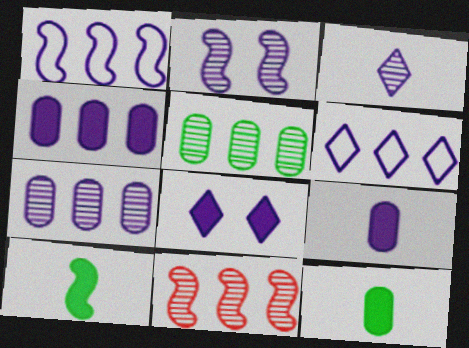[[2, 3, 7], 
[2, 6, 9], 
[3, 6, 8]]